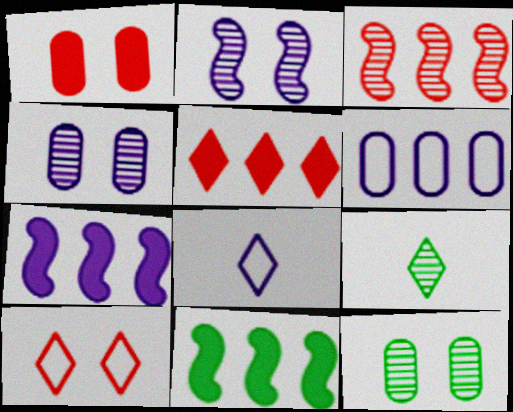[[3, 4, 9], 
[4, 7, 8]]